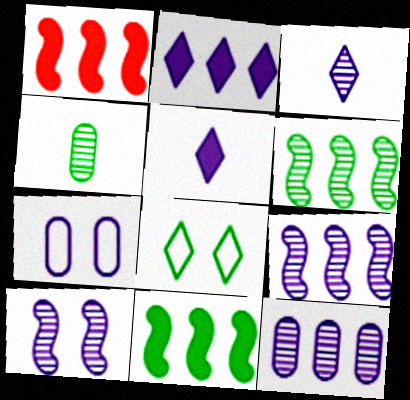[[3, 10, 12], 
[4, 8, 11], 
[5, 7, 9]]